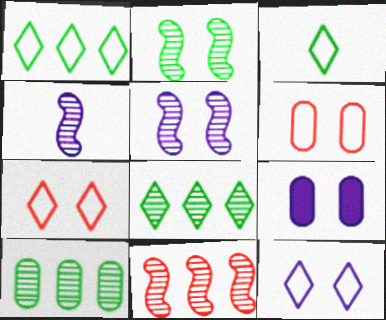[[2, 4, 11], 
[2, 7, 9], 
[3, 9, 11], 
[5, 9, 12]]